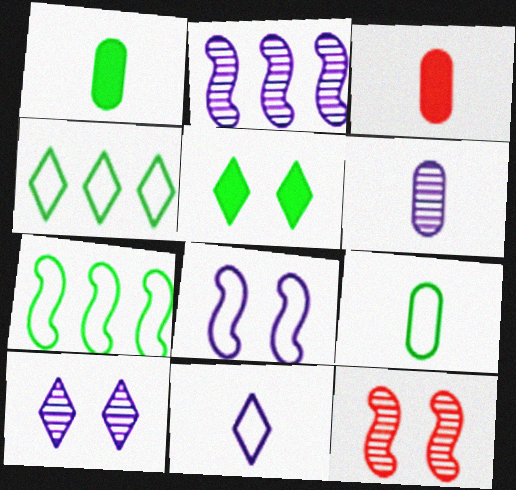[[2, 6, 10], 
[3, 6, 9], 
[3, 7, 10]]